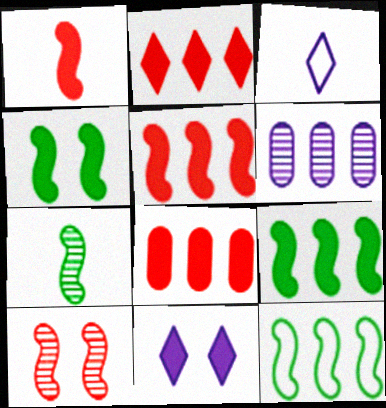[[2, 5, 8], 
[2, 6, 12], 
[4, 7, 12]]